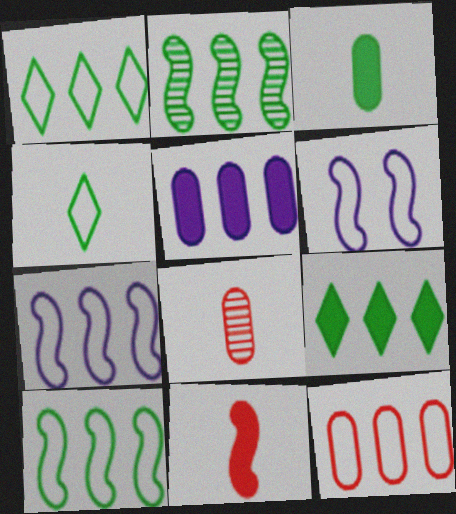[[1, 7, 12], 
[2, 6, 11], 
[4, 6, 12], 
[6, 8, 9]]